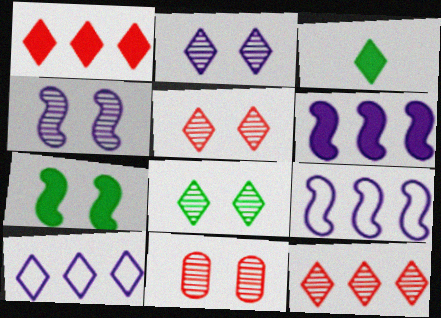[[2, 5, 8], 
[3, 5, 10], 
[3, 9, 11], 
[4, 8, 11]]